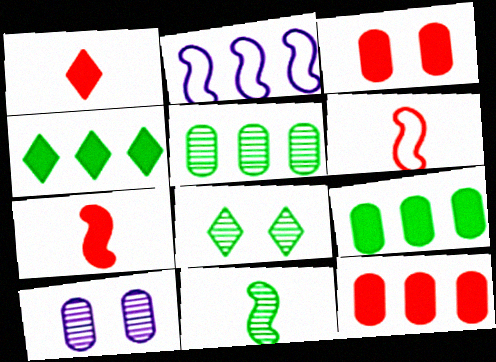[[4, 6, 10], 
[5, 8, 11]]